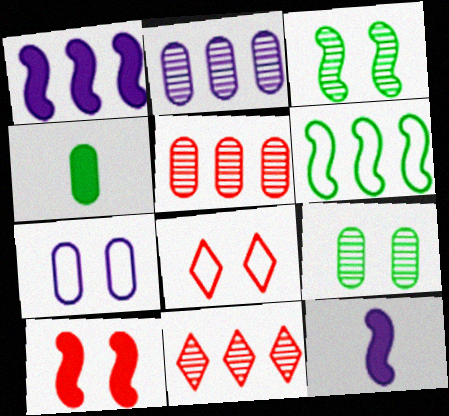[[4, 5, 7]]